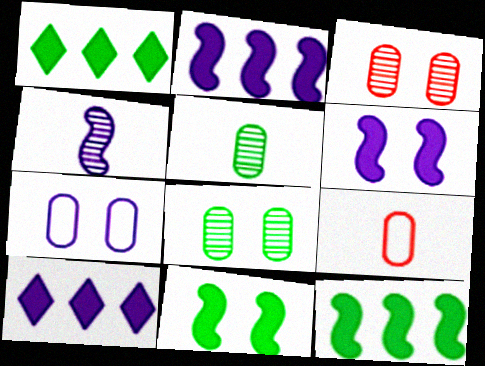[[4, 7, 10]]